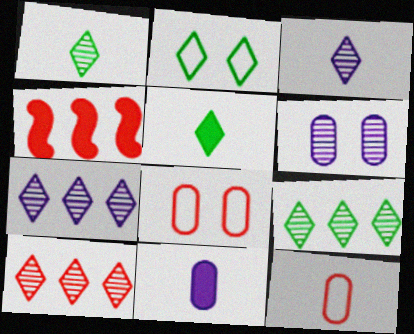[[2, 5, 9], 
[7, 9, 10]]